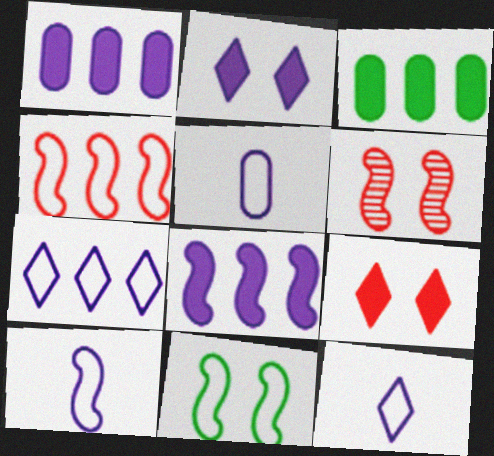[[3, 6, 12], 
[4, 10, 11], 
[5, 10, 12]]